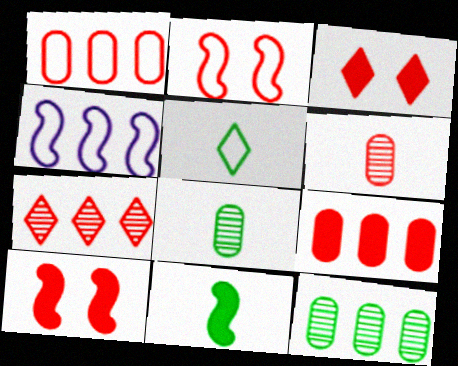[[3, 4, 8], 
[5, 8, 11]]